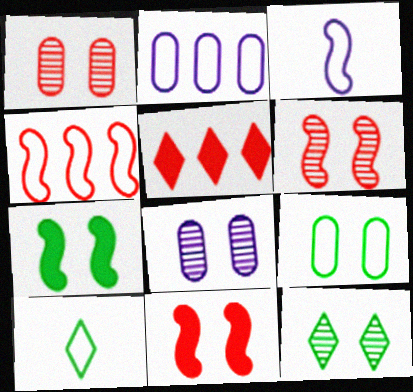[[6, 8, 12], 
[7, 9, 12]]